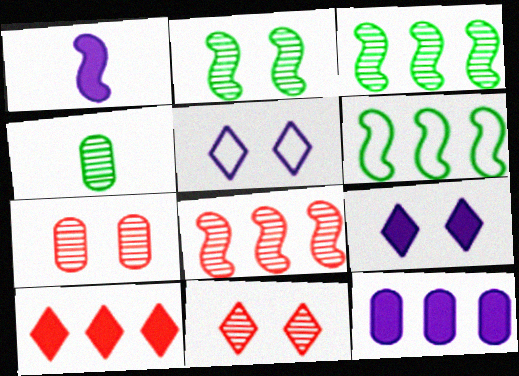[[1, 9, 12]]